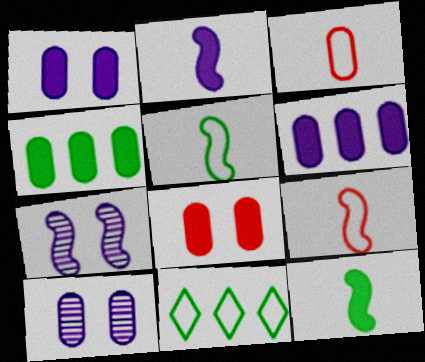[[3, 4, 10]]